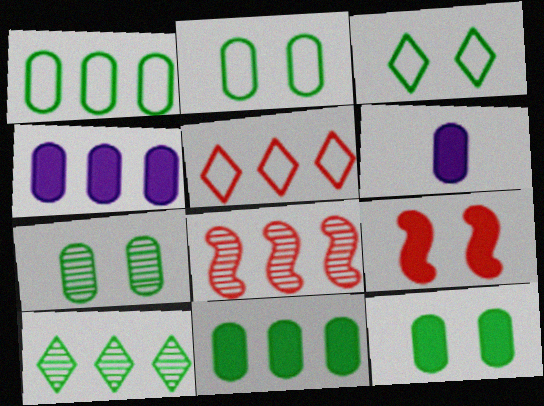[[2, 7, 12], 
[3, 6, 8]]